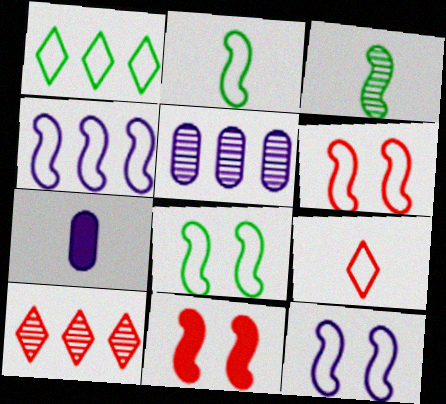[[2, 4, 6], 
[3, 4, 11], 
[3, 7, 9], 
[6, 8, 12], 
[7, 8, 10]]